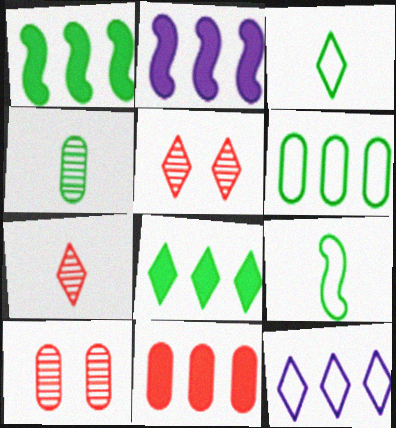[[2, 3, 10], 
[2, 8, 11]]